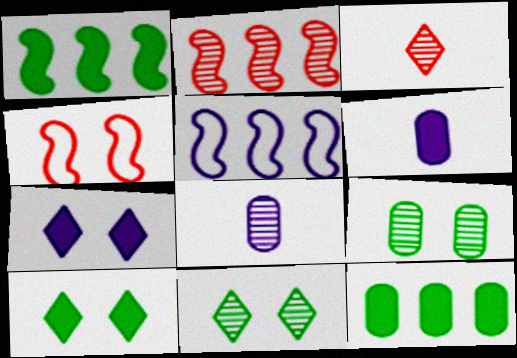[[1, 2, 5], 
[2, 8, 11], 
[4, 7, 9], 
[5, 7, 8]]